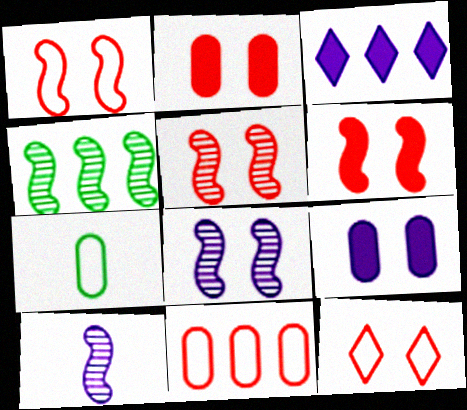[[1, 5, 6], 
[2, 5, 12], 
[3, 4, 11], 
[3, 5, 7], 
[4, 5, 10]]